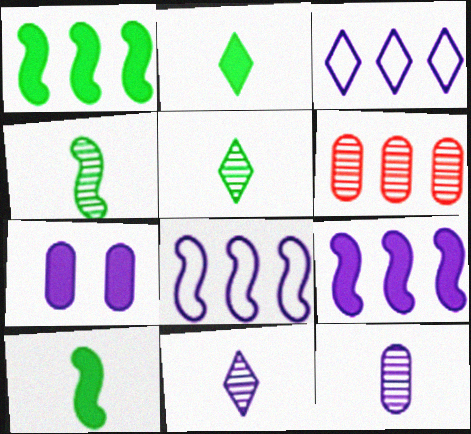[[1, 3, 6], 
[7, 8, 11]]